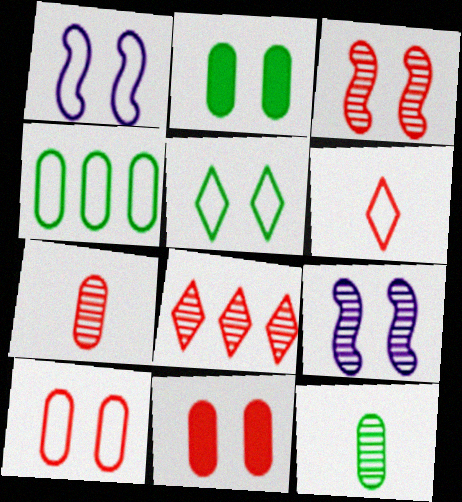[[1, 4, 6], 
[1, 5, 10], 
[2, 4, 12], 
[3, 7, 8], 
[5, 9, 11], 
[8, 9, 12]]